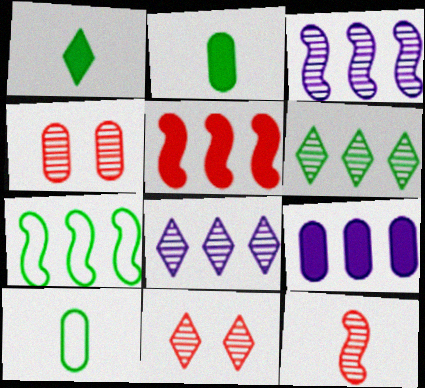[[3, 5, 7], 
[4, 9, 10]]